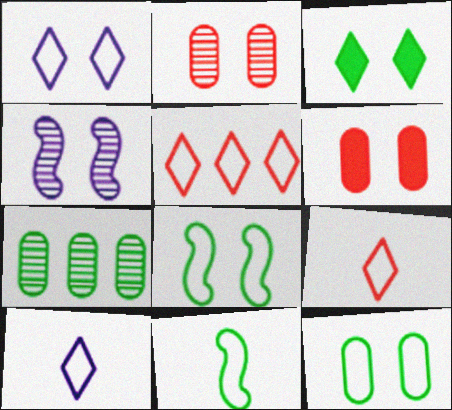[[3, 7, 11]]